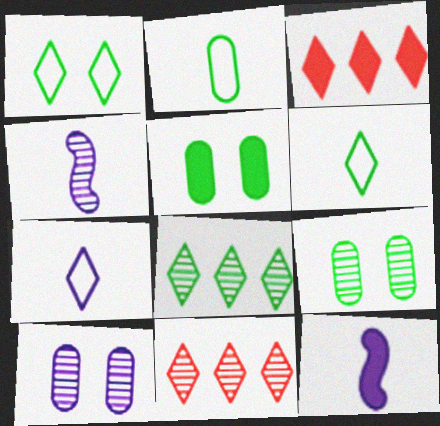[[3, 5, 12], 
[4, 9, 11]]